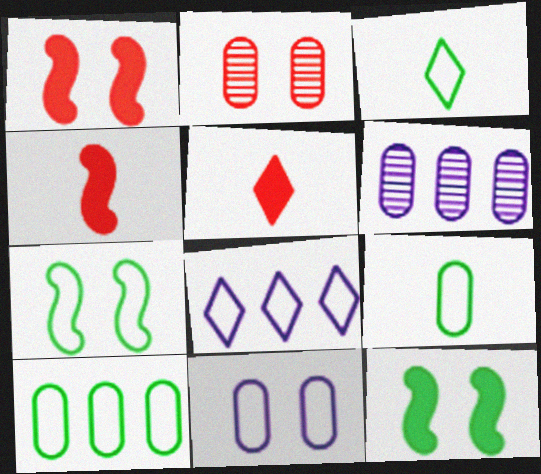[[1, 3, 6], 
[3, 7, 10], 
[5, 6, 7]]